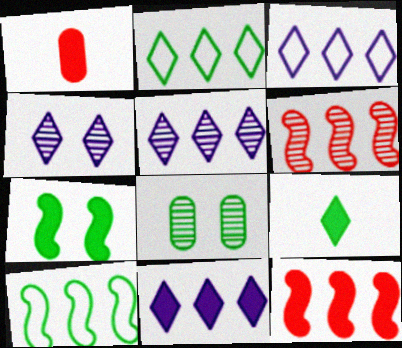[[1, 4, 10], 
[1, 7, 11], 
[3, 5, 11], 
[8, 9, 10]]